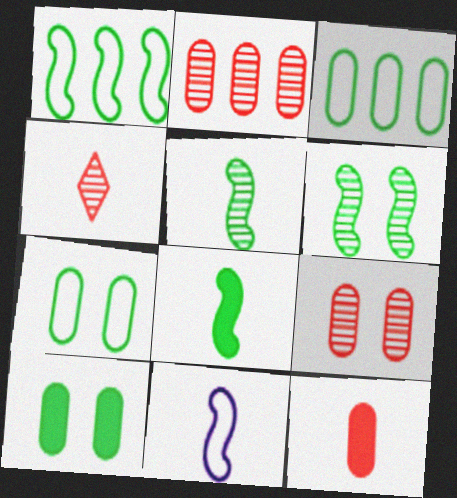[[1, 6, 8]]